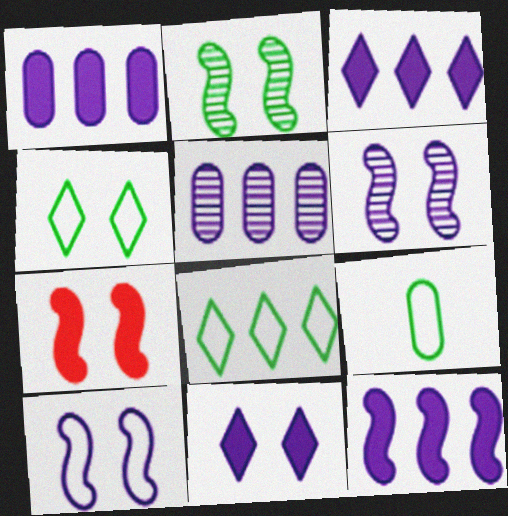[[1, 3, 12], 
[2, 7, 10]]